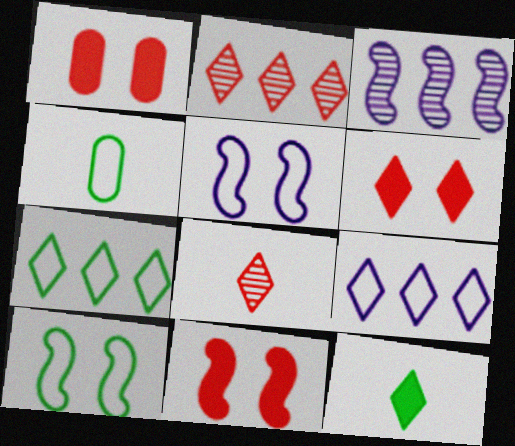[[1, 6, 11], 
[3, 4, 6], 
[4, 7, 10]]